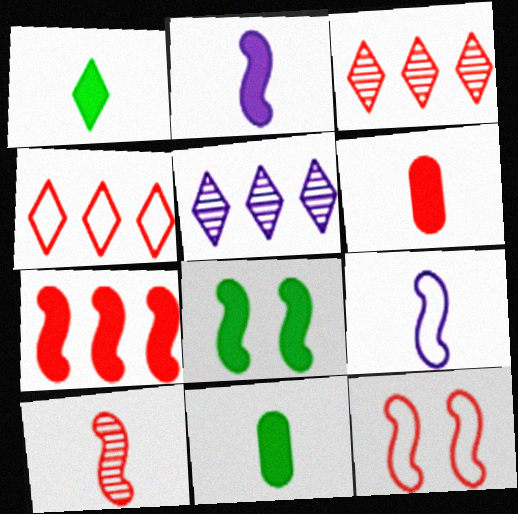[[1, 2, 6], 
[2, 7, 8], 
[3, 6, 12], 
[5, 11, 12], 
[7, 10, 12]]